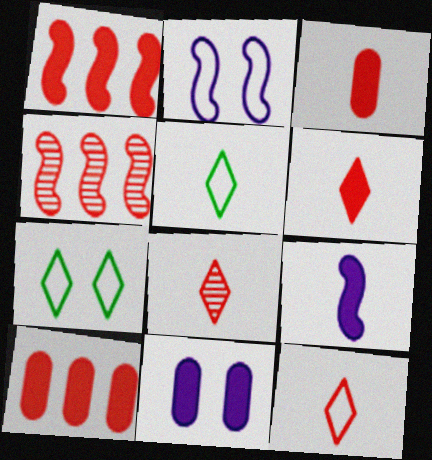[[4, 5, 11], 
[6, 8, 12]]